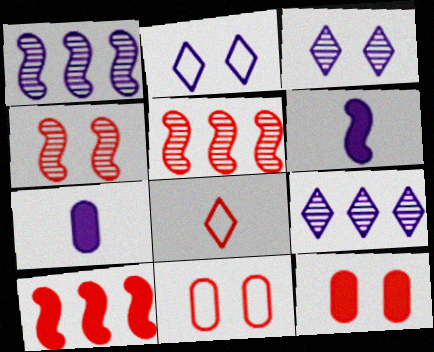[[1, 2, 7], 
[5, 8, 12]]